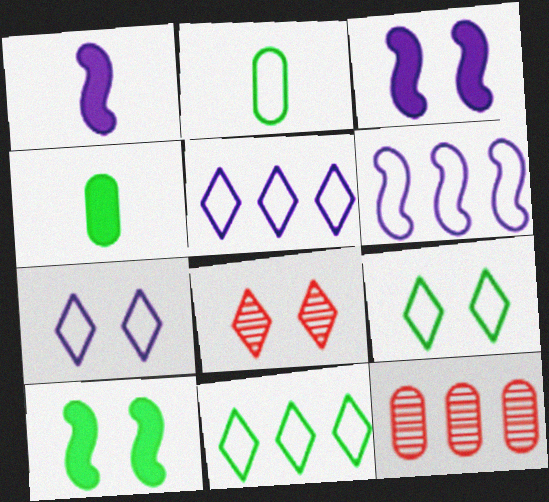[[1, 9, 12], 
[4, 6, 8]]